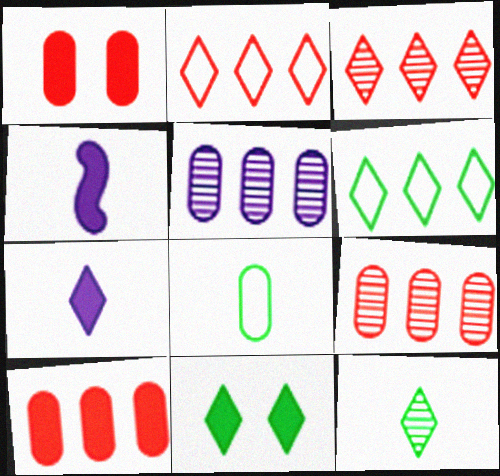[[1, 5, 8], 
[4, 10, 11], 
[6, 11, 12]]